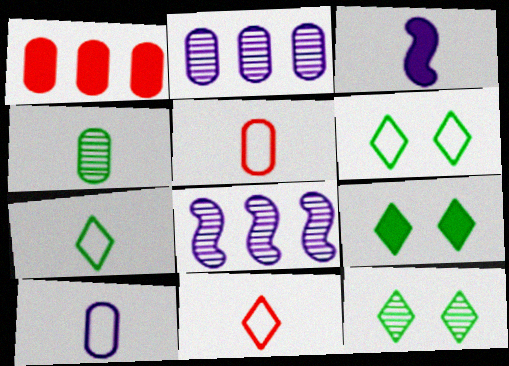[[1, 3, 9], 
[3, 4, 11], 
[5, 8, 9], 
[6, 9, 12]]